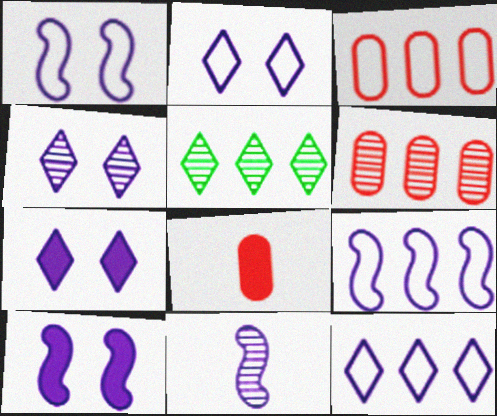[[1, 5, 8], 
[2, 4, 7], 
[9, 10, 11]]